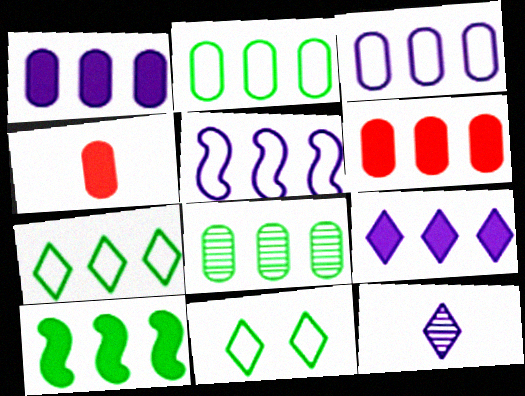[[3, 6, 8], 
[6, 9, 10], 
[7, 8, 10]]